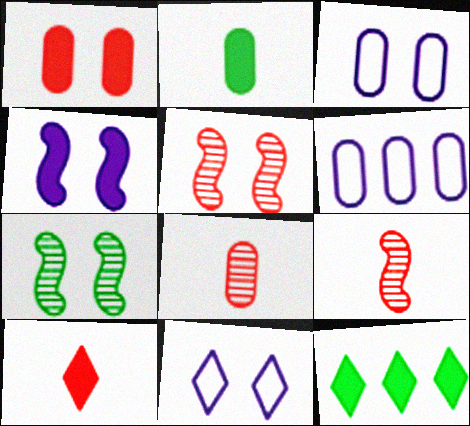[[1, 7, 11], 
[3, 9, 12], 
[6, 7, 10]]